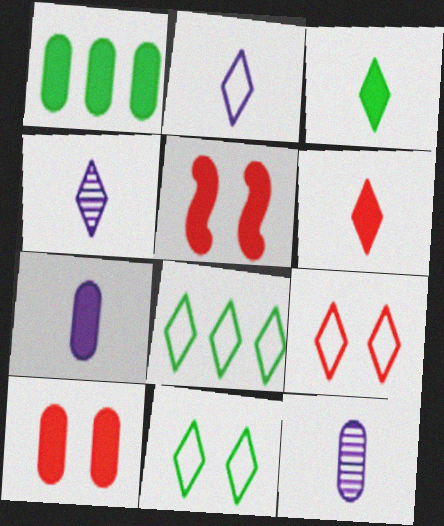[[1, 7, 10], 
[2, 8, 9], 
[5, 8, 12]]